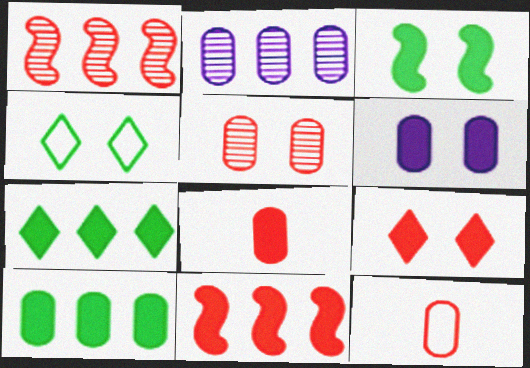[[1, 9, 12], 
[3, 6, 9], 
[6, 8, 10], 
[8, 9, 11]]